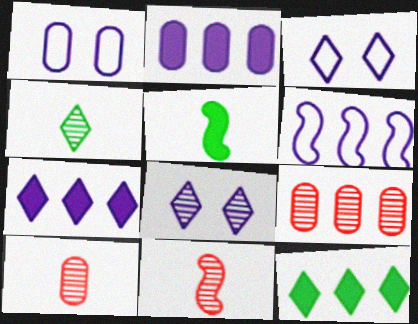[[1, 11, 12], 
[3, 5, 9], 
[6, 9, 12]]